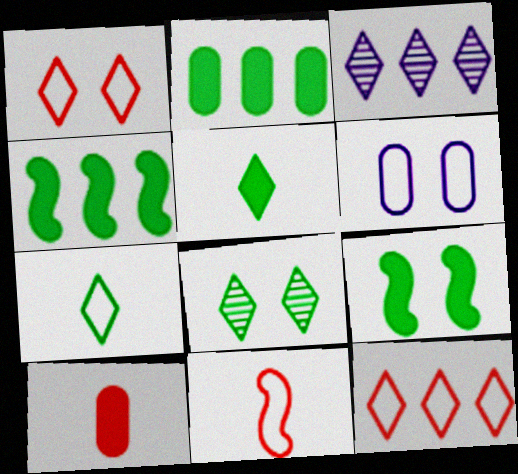[[1, 3, 5], 
[2, 5, 9]]